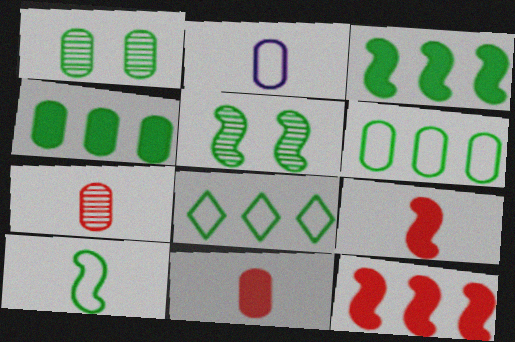[[3, 5, 10]]